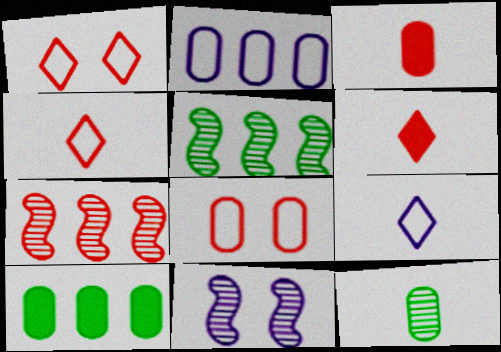[[1, 3, 7], 
[4, 10, 11], 
[6, 7, 8]]